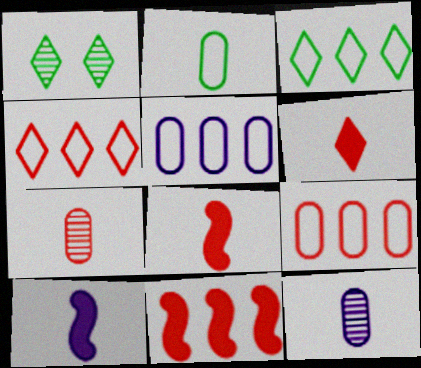[[1, 5, 8], 
[1, 9, 10]]